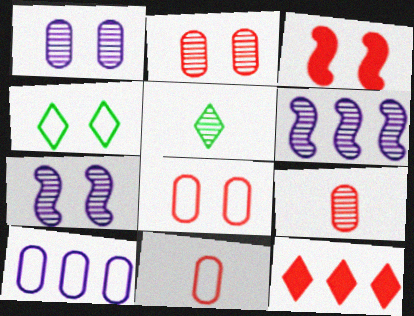[[1, 3, 4], 
[2, 5, 6], 
[3, 5, 10]]